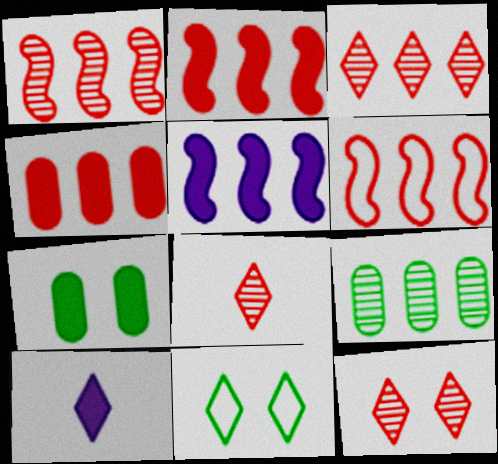[[1, 2, 6], 
[2, 7, 10], 
[3, 4, 6], 
[3, 8, 12], 
[3, 10, 11]]